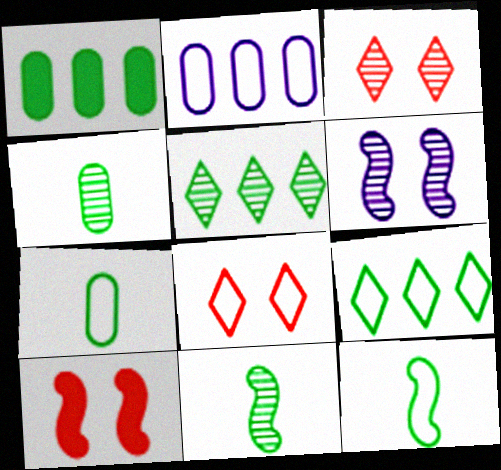[[2, 8, 12]]